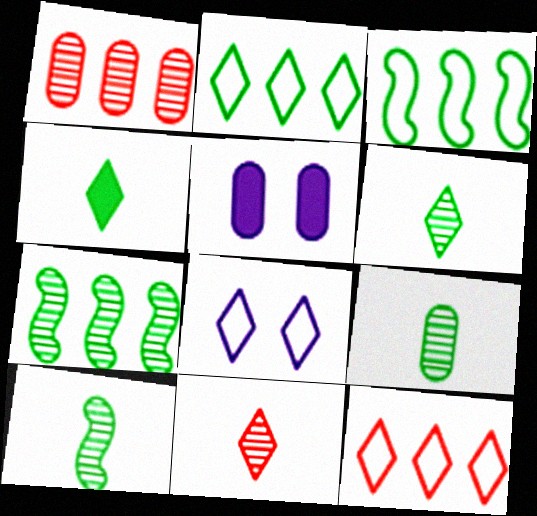[[3, 5, 11], 
[5, 10, 12], 
[6, 9, 10]]